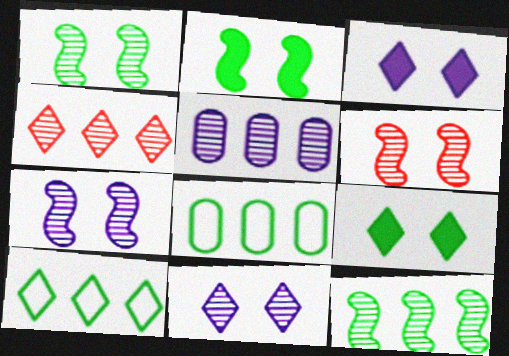[[1, 6, 7], 
[4, 5, 12]]